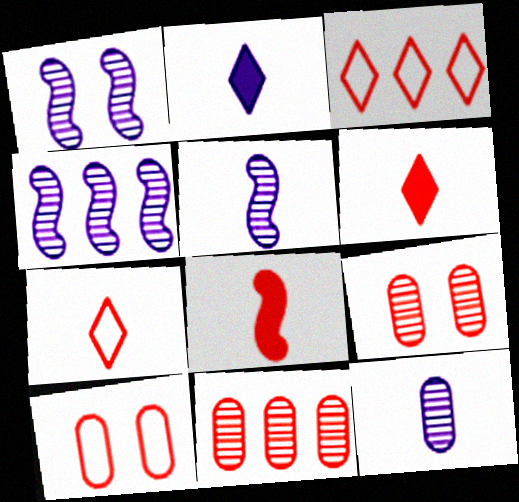[[1, 4, 5], 
[3, 8, 9]]